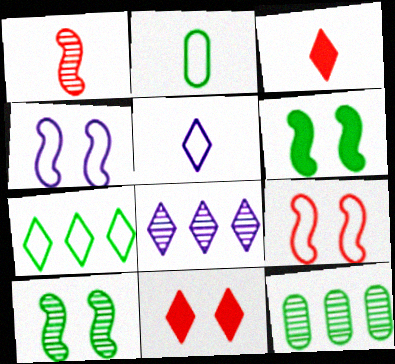[[3, 4, 12]]